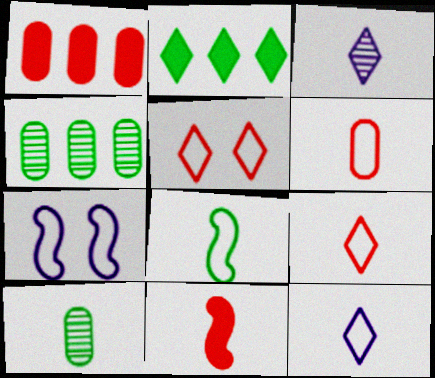[[2, 3, 5], 
[6, 8, 12], 
[10, 11, 12]]